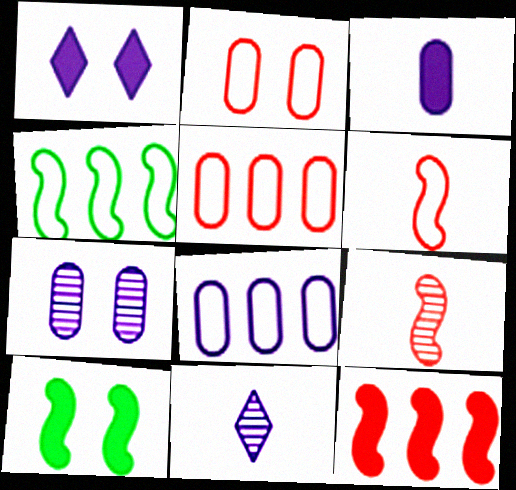[[3, 7, 8], 
[5, 10, 11]]